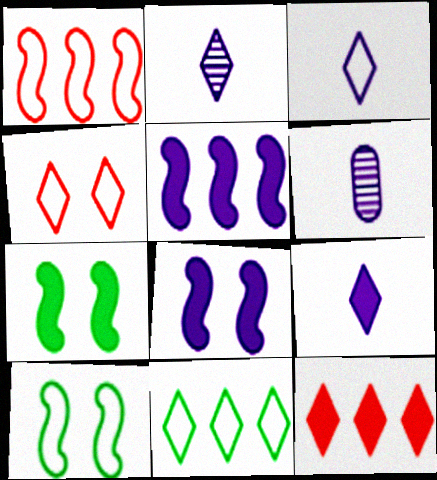[[2, 3, 9], 
[3, 4, 11], 
[6, 10, 12]]